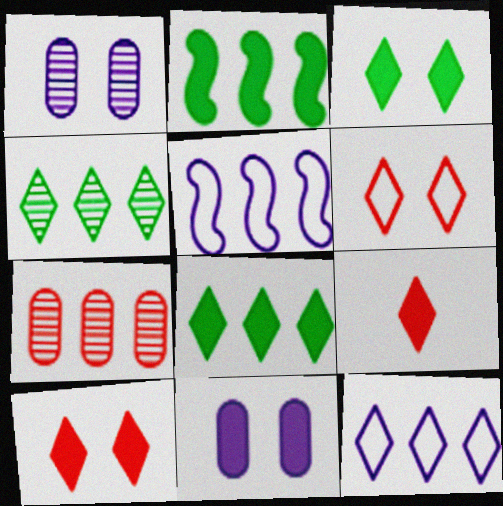[[2, 7, 12], 
[2, 9, 11], 
[5, 7, 8]]